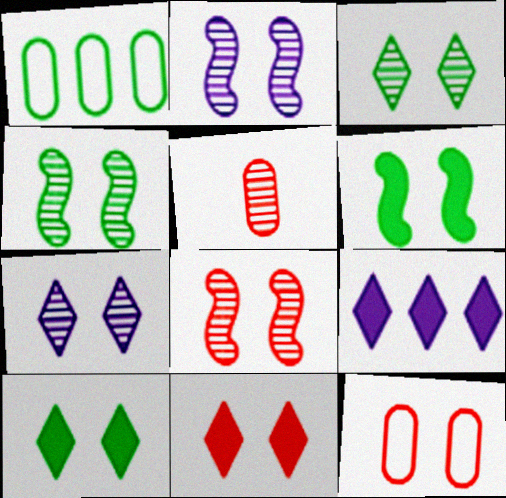[[2, 4, 8], 
[2, 10, 12], 
[6, 7, 12], 
[8, 11, 12]]